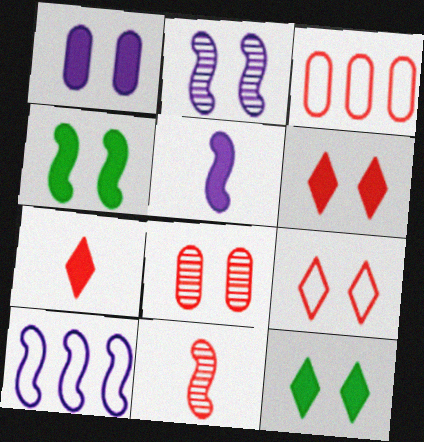[[1, 4, 6], 
[2, 5, 10], 
[3, 6, 11], 
[4, 10, 11]]